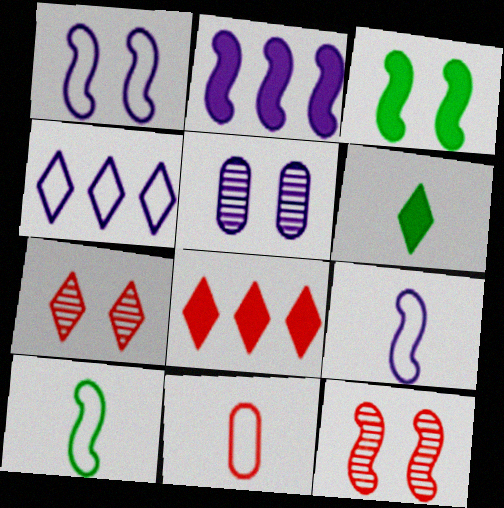[[1, 3, 12], 
[2, 10, 12], 
[4, 6, 7], 
[5, 8, 10], 
[8, 11, 12]]